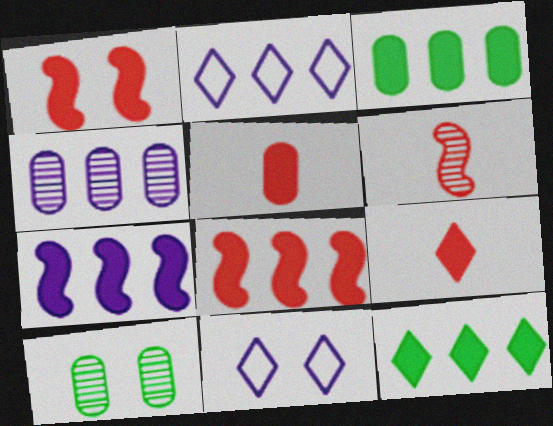[[1, 10, 11], 
[2, 4, 7], 
[3, 6, 11]]